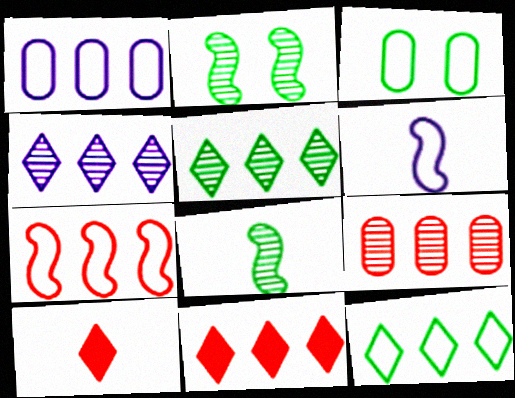[[1, 2, 10], 
[1, 7, 12], 
[4, 11, 12], 
[7, 9, 11]]